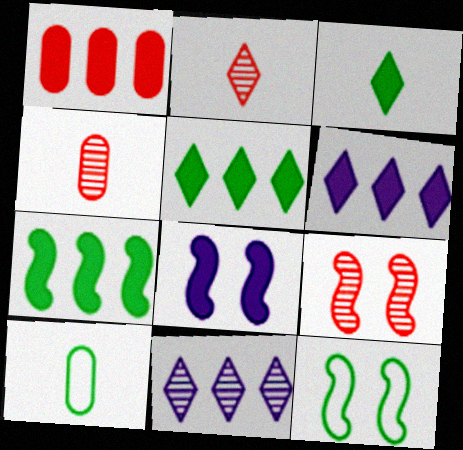[[1, 3, 8], 
[1, 6, 7], 
[4, 6, 12], 
[6, 9, 10], 
[8, 9, 12]]